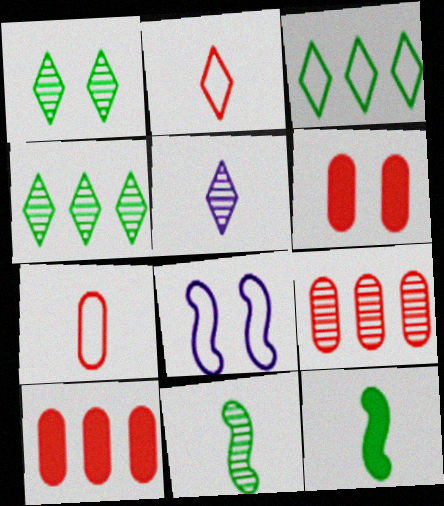[[1, 6, 8], 
[3, 7, 8], 
[5, 7, 12], 
[6, 7, 9]]